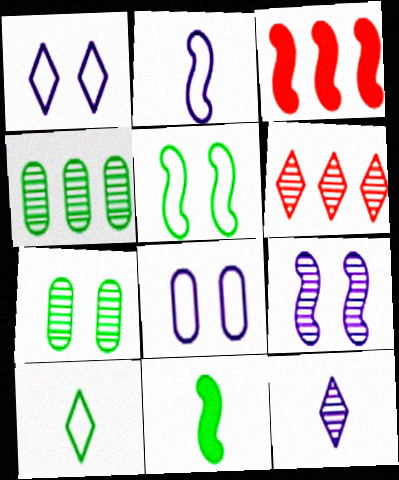[[6, 8, 11]]